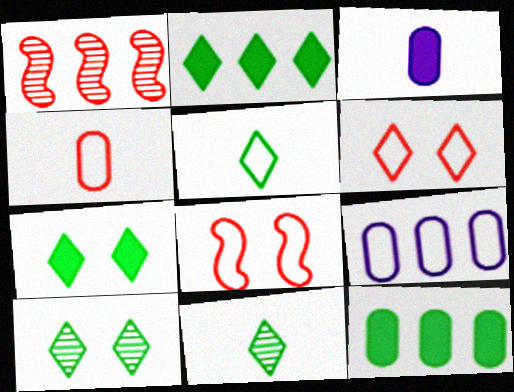[[1, 2, 9], 
[2, 5, 10], 
[5, 8, 9]]